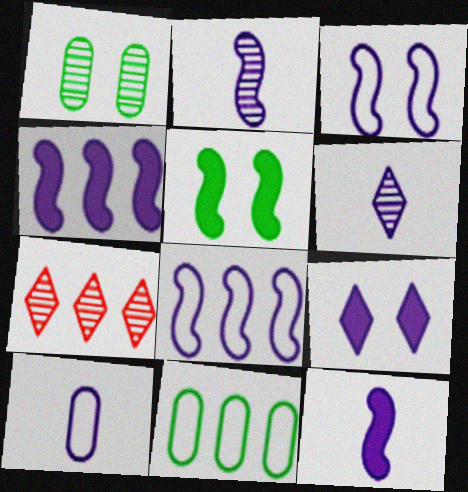[[1, 2, 7], 
[2, 3, 4], 
[4, 7, 11], 
[5, 7, 10], 
[6, 10, 12]]